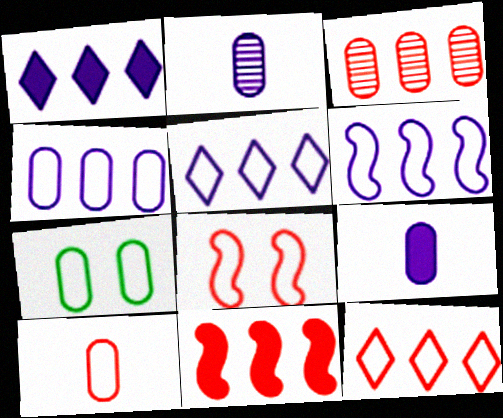[[3, 7, 9], 
[3, 11, 12], 
[4, 5, 6], 
[4, 7, 10], 
[8, 10, 12]]